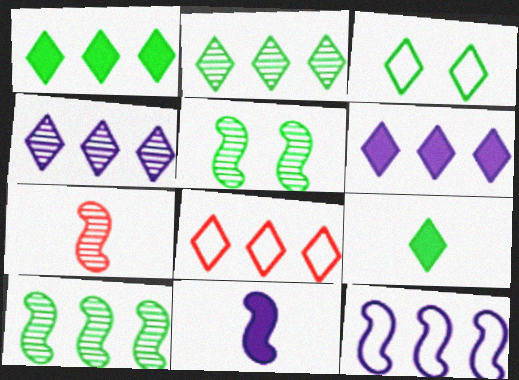[[1, 4, 8], 
[2, 3, 9], 
[2, 6, 8]]